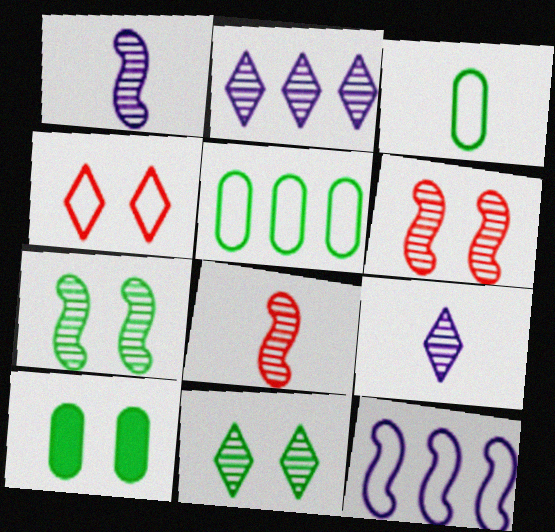[[3, 4, 12]]